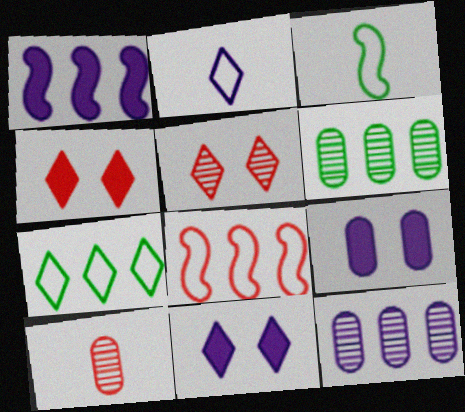[[3, 4, 12], 
[4, 8, 10]]